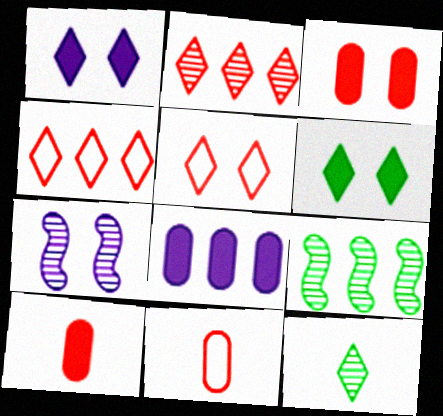[[1, 4, 12], 
[1, 9, 11], 
[4, 8, 9]]